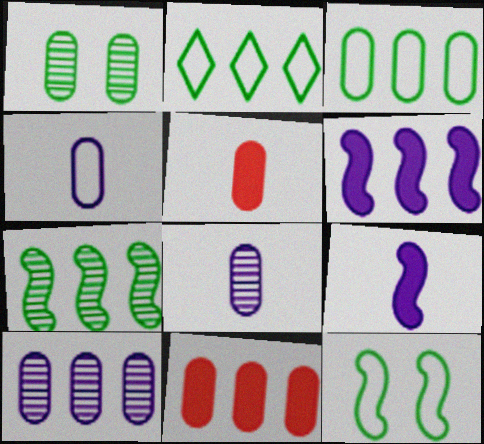[[1, 4, 11], 
[3, 10, 11]]